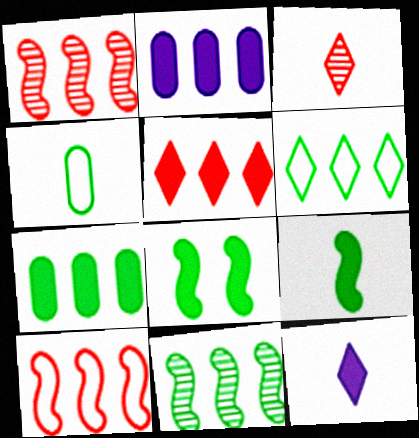[[1, 2, 6], 
[6, 7, 11]]